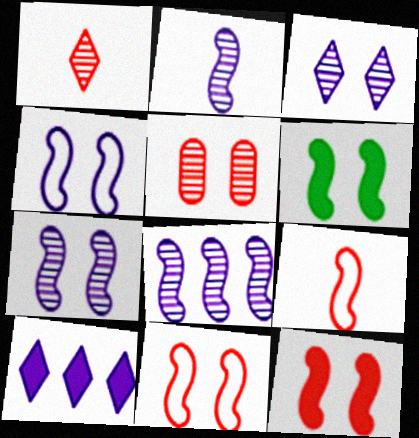[[2, 7, 8], 
[6, 7, 11], 
[6, 8, 9]]